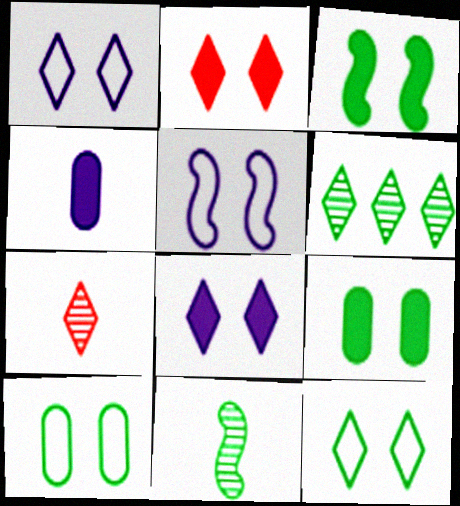[]